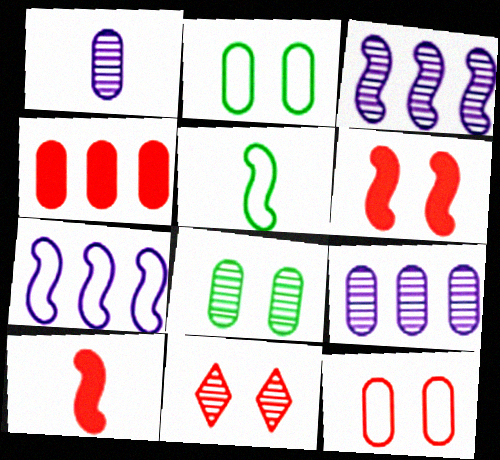[[1, 2, 4], 
[3, 5, 6], 
[6, 11, 12]]